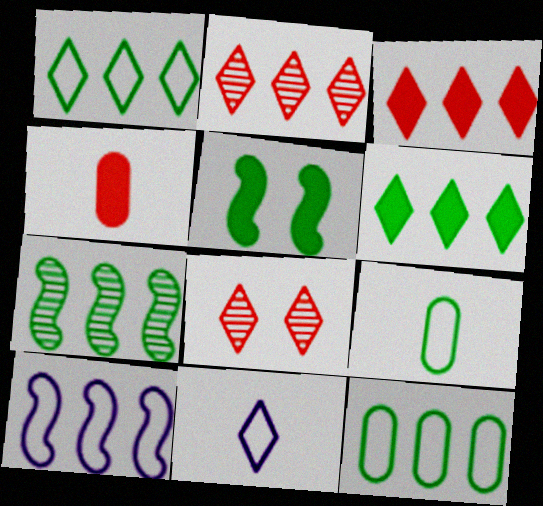[[6, 7, 12], 
[6, 8, 11]]